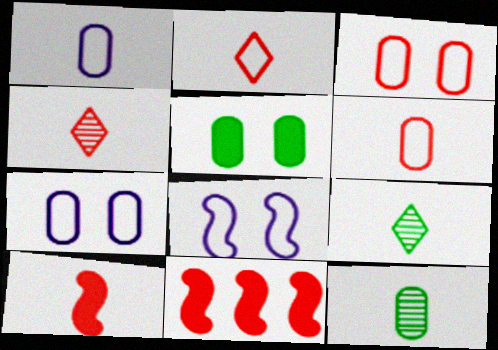[[1, 9, 10], 
[3, 4, 11], 
[4, 6, 10], 
[7, 9, 11]]